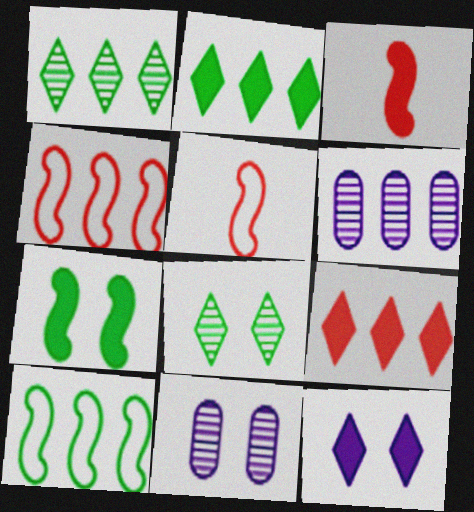[[2, 4, 6], 
[2, 5, 11], 
[6, 9, 10]]